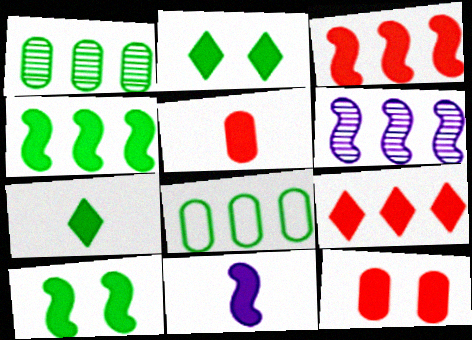[[3, 10, 11], 
[5, 7, 11], 
[6, 8, 9]]